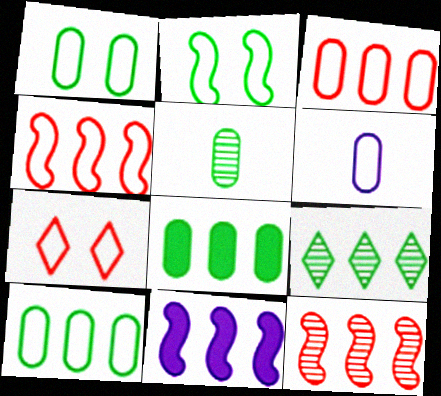[[1, 3, 6], 
[1, 5, 8], 
[3, 9, 11], 
[5, 7, 11]]